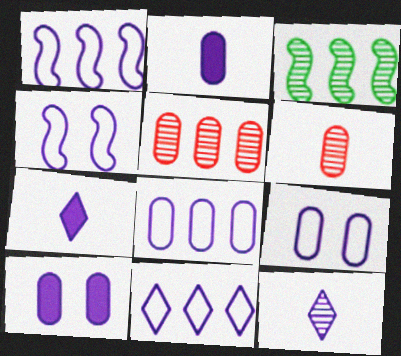[[1, 8, 11], 
[1, 10, 12]]